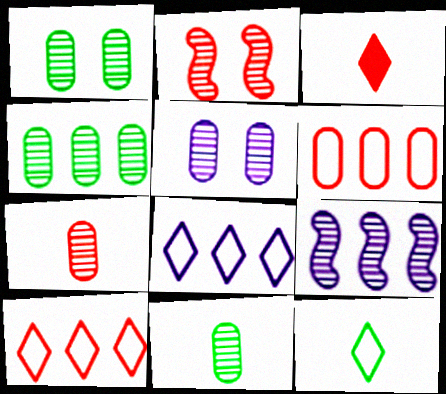[[1, 4, 11], 
[2, 3, 6], 
[4, 5, 7]]